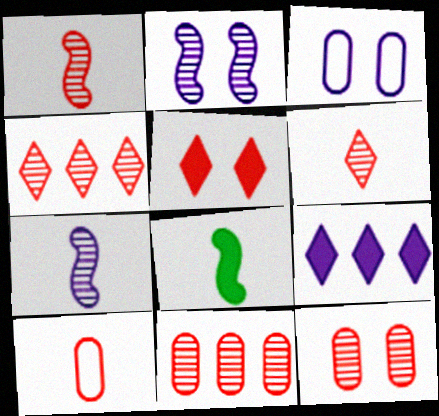[[1, 4, 12], 
[3, 4, 8], 
[3, 7, 9]]